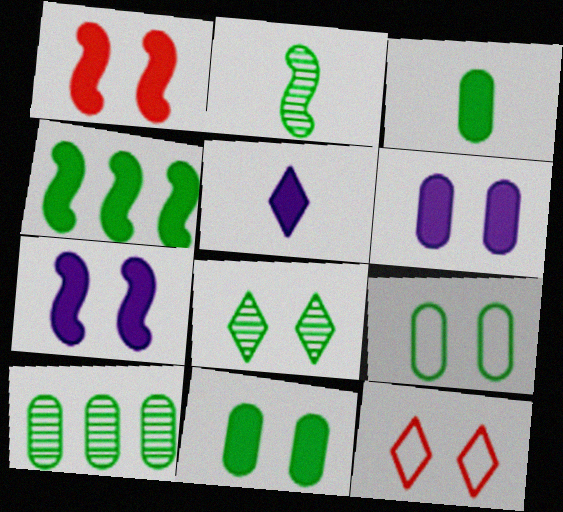[[2, 8, 10], 
[3, 9, 10]]